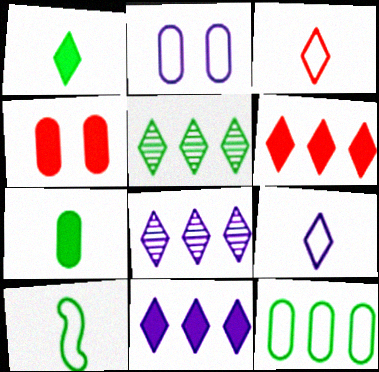[[4, 8, 10]]